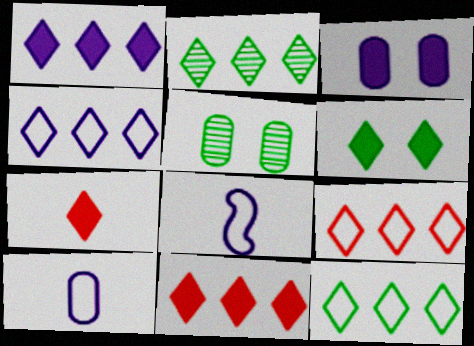[[1, 2, 9], 
[1, 6, 7], 
[2, 4, 11], 
[4, 9, 12], 
[5, 8, 11]]